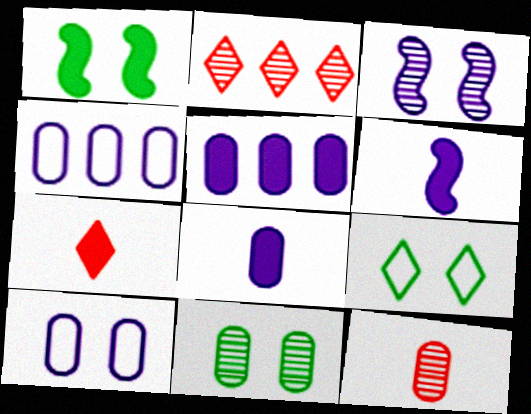[[1, 5, 7], 
[1, 9, 11]]